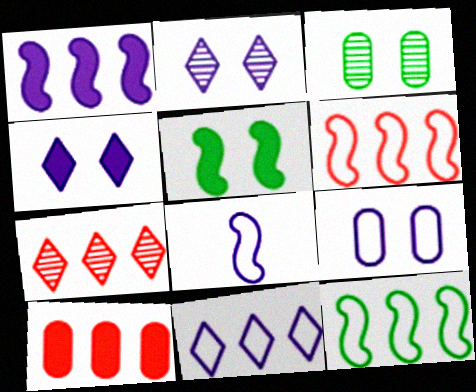[[6, 7, 10], 
[8, 9, 11]]